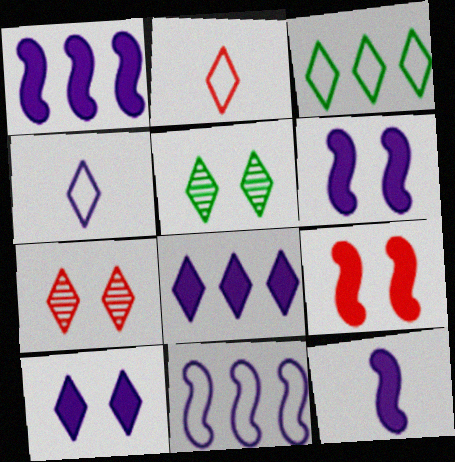[[1, 6, 12], 
[2, 5, 8]]